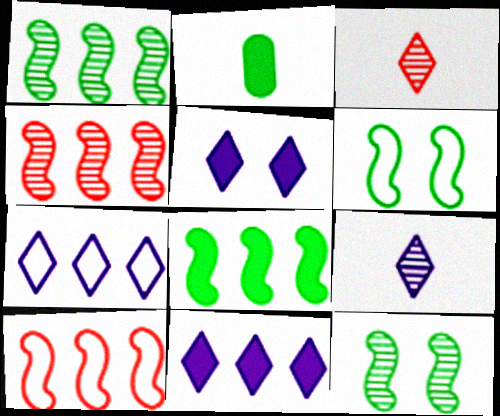[[5, 7, 9]]